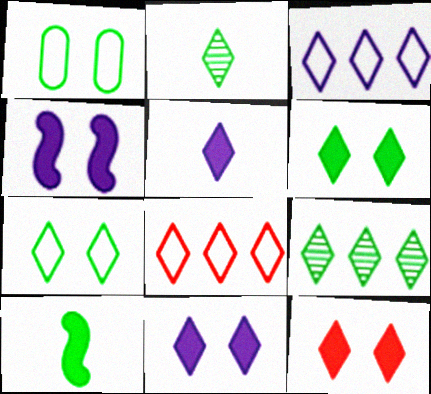[[1, 9, 10], 
[2, 3, 12], 
[2, 8, 11], 
[6, 11, 12]]